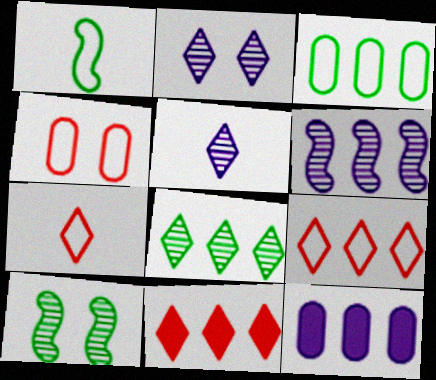[[3, 6, 11], 
[7, 10, 12]]